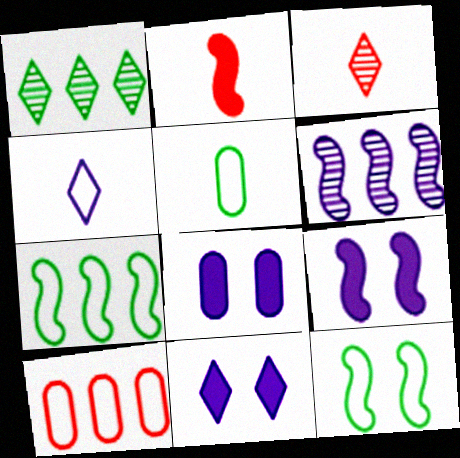[[2, 6, 12], 
[3, 7, 8], 
[4, 6, 8], 
[4, 10, 12], 
[8, 9, 11]]